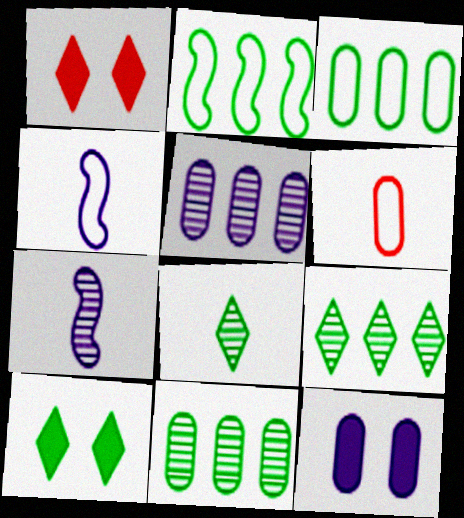[[1, 3, 7], 
[1, 4, 11], 
[6, 11, 12]]